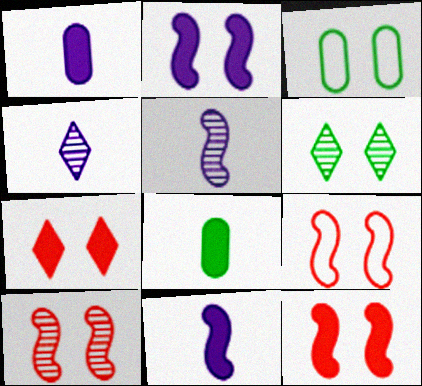[[9, 10, 12]]